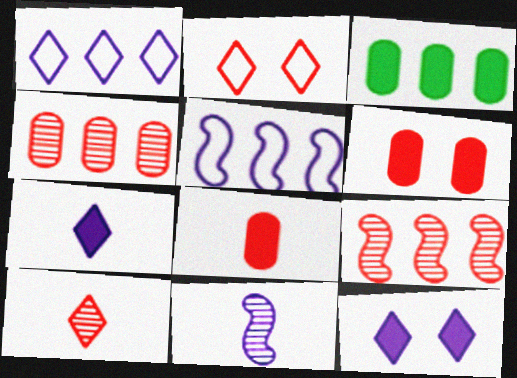[[1, 3, 9], 
[2, 3, 11], 
[2, 8, 9]]